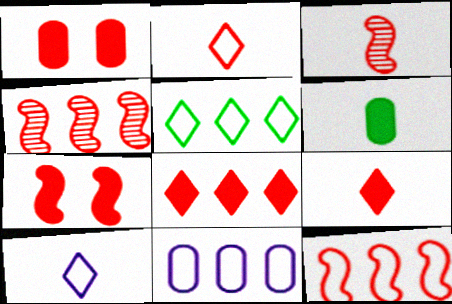[[1, 2, 4], 
[3, 6, 10], 
[3, 7, 12], 
[5, 11, 12]]